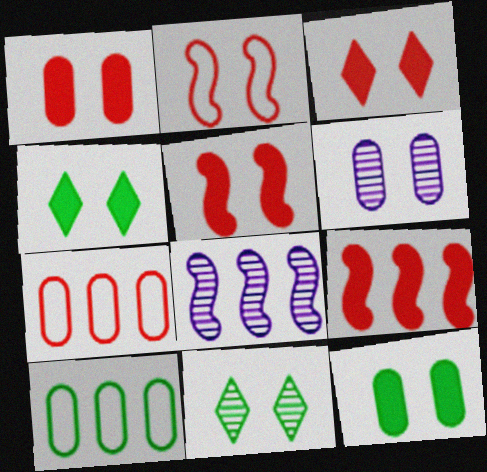[[1, 3, 5], 
[2, 4, 6]]